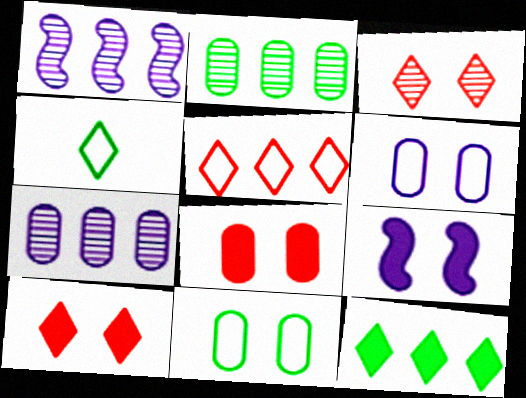[[1, 4, 8], 
[3, 9, 11]]